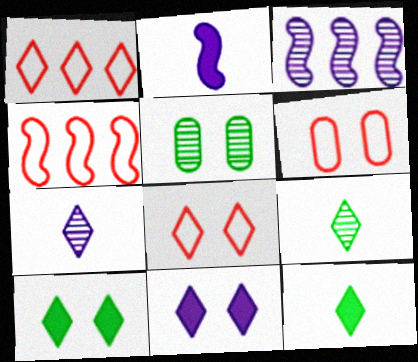[[1, 2, 5], 
[1, 7, 10], 
[1, 9, 11], 
[3, 6, 12]]